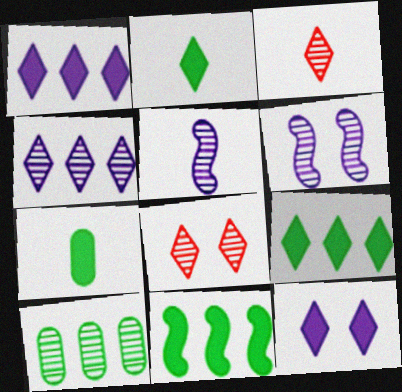[[3, 6, 10], 
[5, 8, 10]]